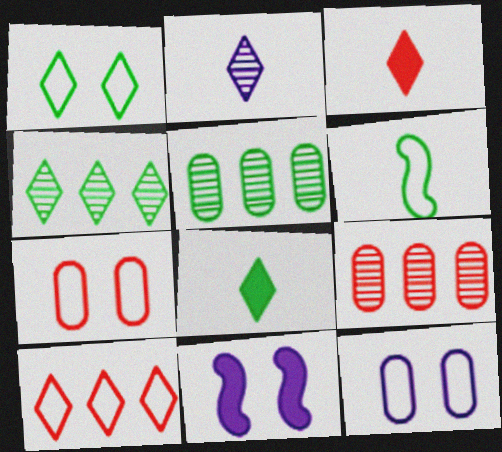[[1, 4, 8], 
[6, 10, 12]]